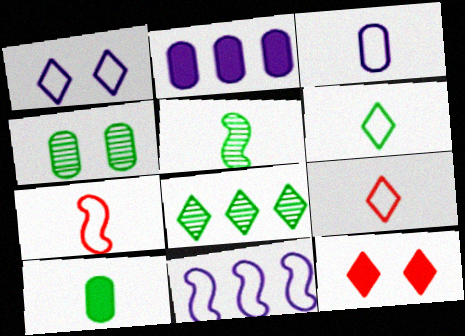[[1, 3, 11], 
[3, 6, 7], 
[4, 5, 8], 
[5, 6, 10]]